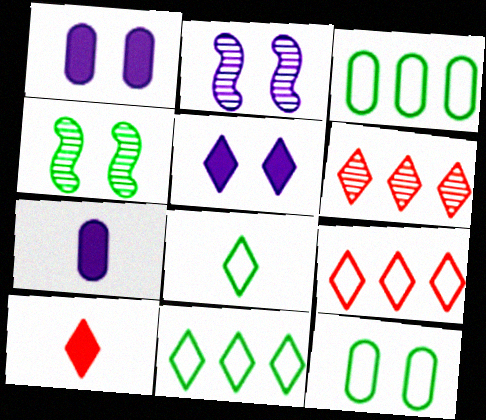[[2, 3, 10], 
[4, 7, 9], 
[5, 6, 8]]